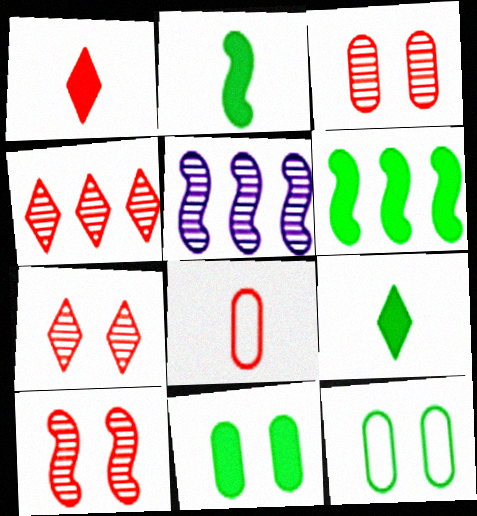[[1, 5, 12], 
[3, 7, 10], 
[6, 9, 11]]